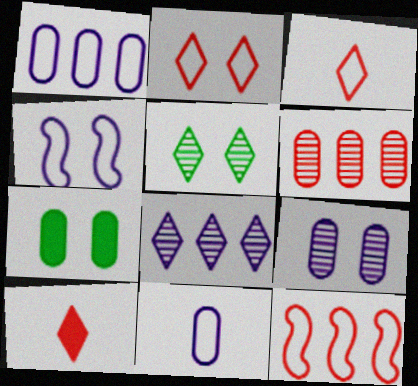[[6, 7, 11]]